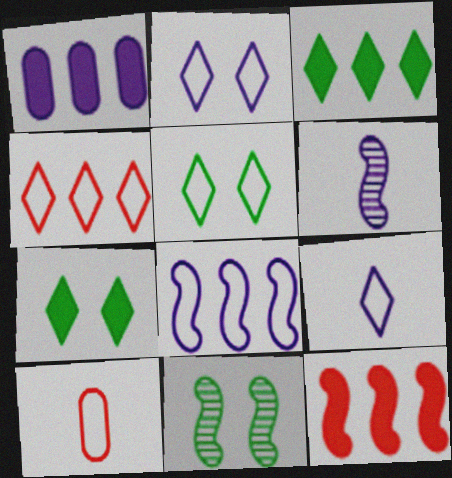[[1, 2, 6], 
[1, 3, 12], 
[4, 5, 9], 
[5, 8, 10]]